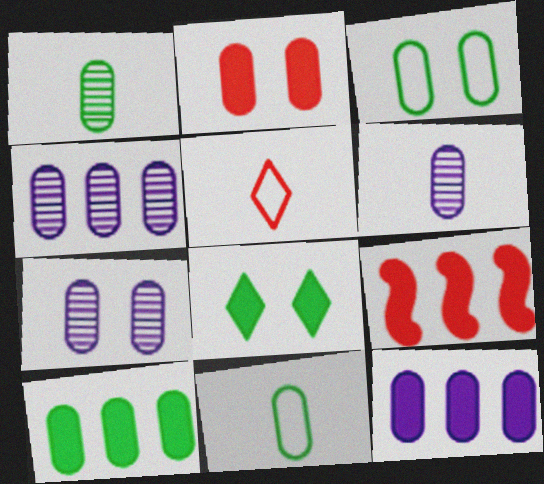[[1, 3, 10], 
[2, 3, 7], 
[2, 4, 11], 
[4, 6, 7]]